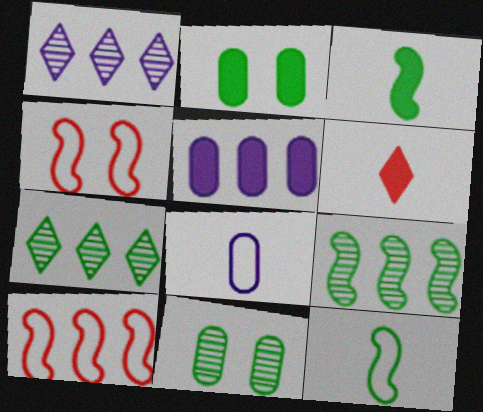[[2, 7, 12], 
[5, 7, 10]]